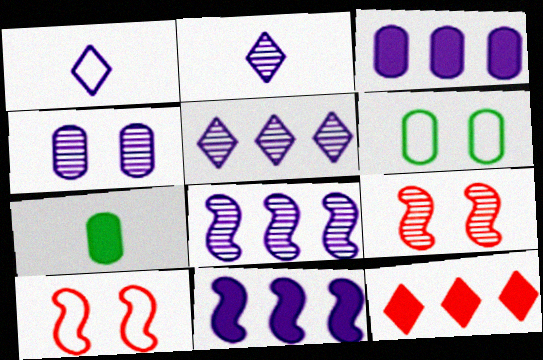[[1, 4, 11], 
[2, 4, 8], 
[5, 7, 10]]